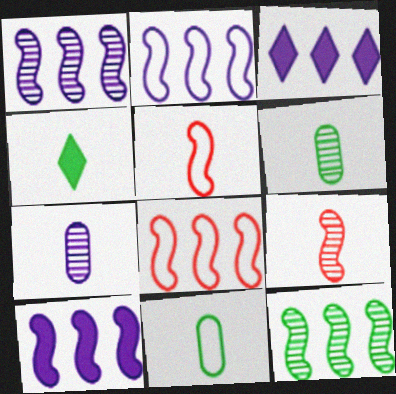[[1, 2, 10], 
[4, 5, 7], 
[8, 10, 12]]